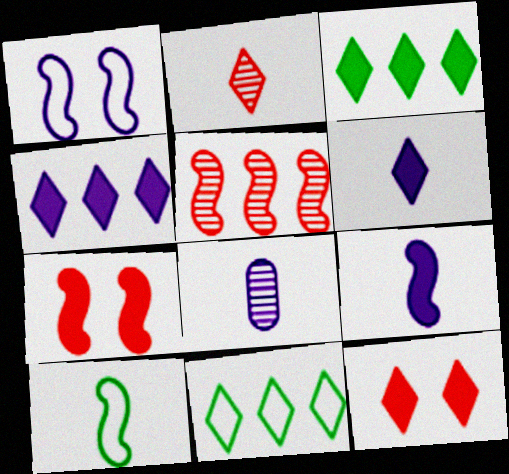[[1, 4, 8], 
[3, 6, 12], 
[7, 8, 11]]